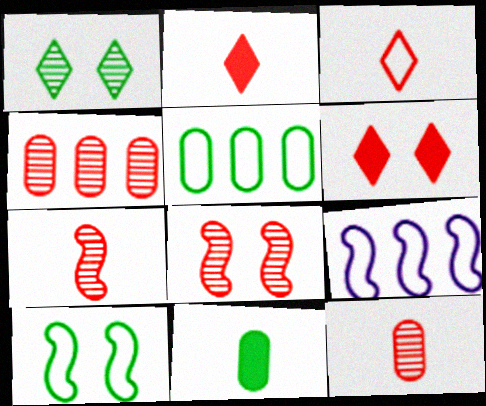[]